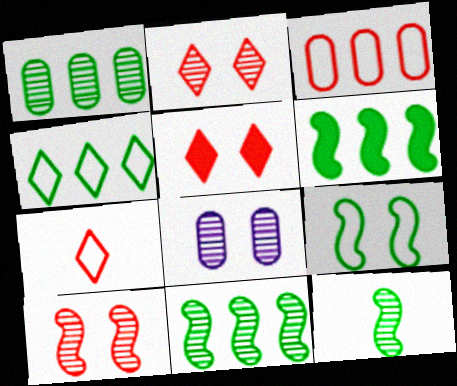[[1, 4, 6], 
[5, 8, 9], 
[6, 7, 8], 
[6, 9, 12]]